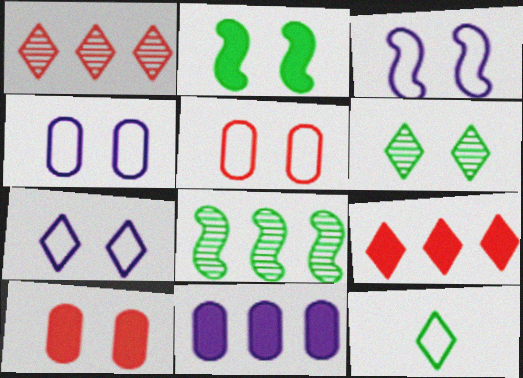[[3, 4, 7], 
[3, 6, 10]]